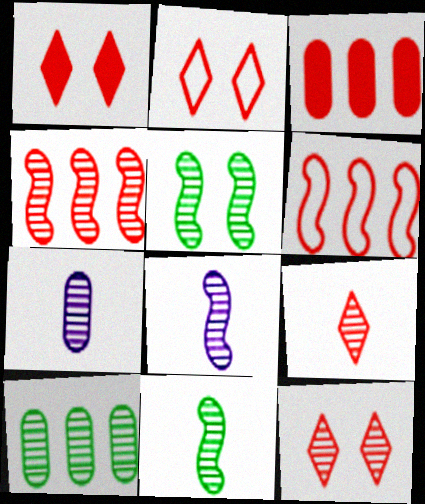[[1, 2, 12], 
[4, 5, 8], 
[7, 9, 11], 
[8, 10, 12]]